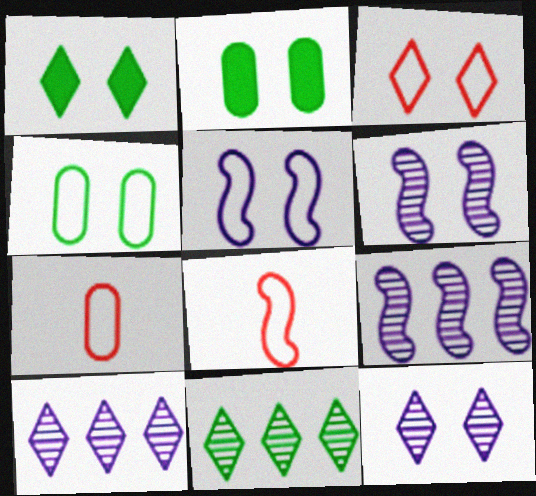[[1, 3, 12], 
[1, 7, 9], 
[2, 3, 6], 
[2, 8, 10], 
[3, 4, 5]]